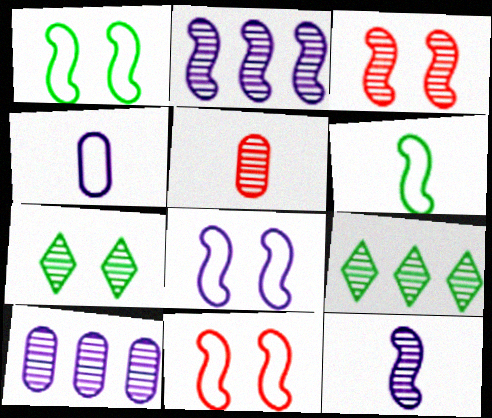[[1, 8, 11], 
[2, 5, 7]]